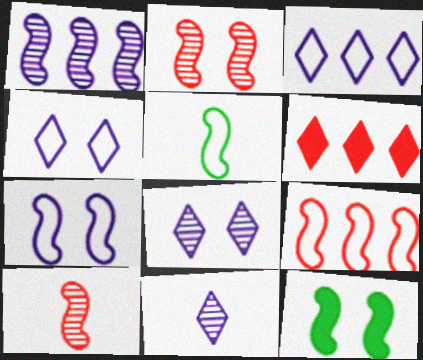[[2, 7, 12], 
[5, 7, 9]]